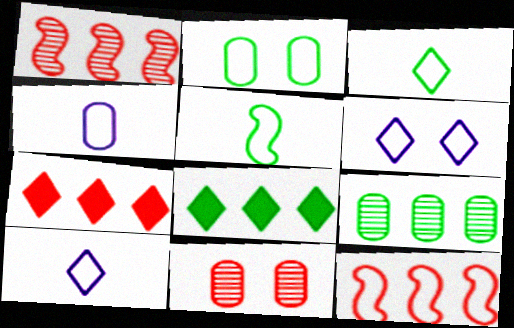[[2, 10, 12]]